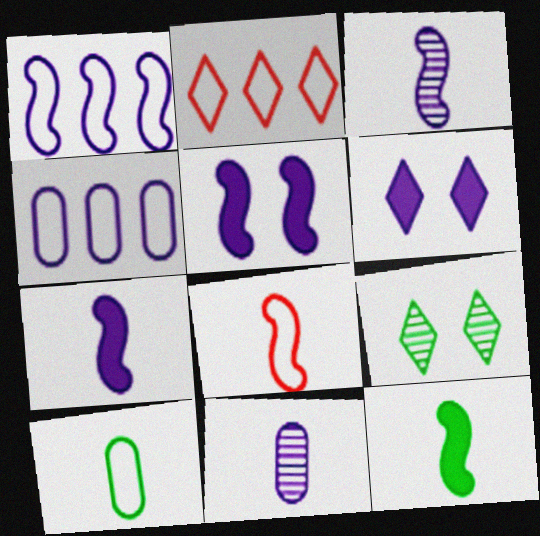[[1, 3, 5], 
[1, 6, 11], 
[3, 4, 6], 
[3, 8, 12]]